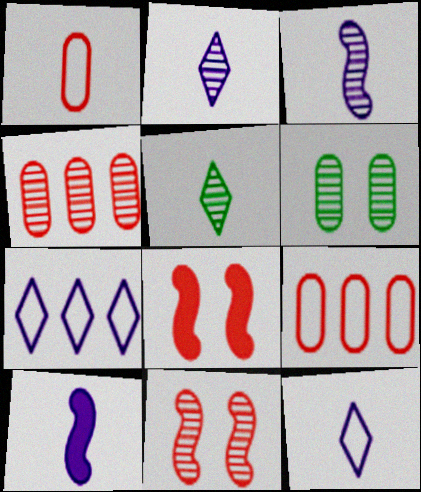[[1, 5, 10]]